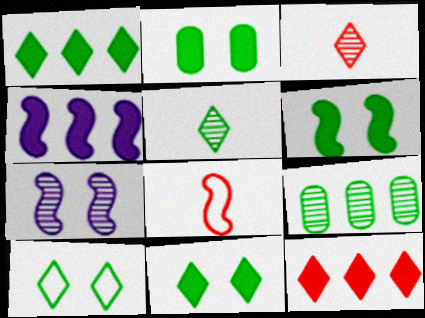[[1, 5, 10], 
[2, 6, 11], 
[3, 7, 9]]